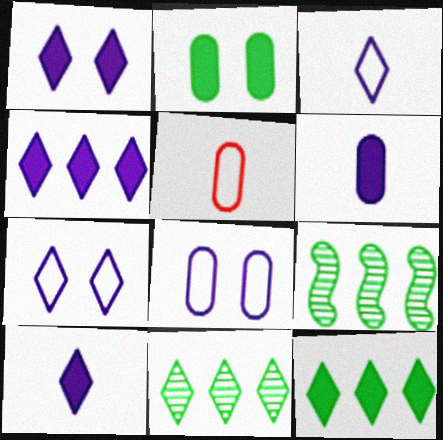[[1, 4, 10], 
[1, 5, 9]]